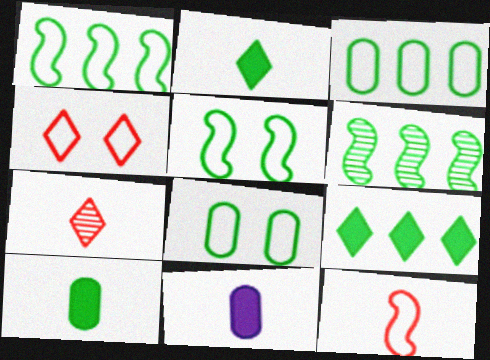[[2, 6, 8], 
[3, 6, 9], 
[4, 6, 11]]